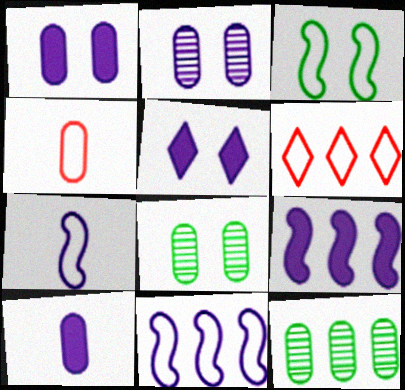[[1, 4, 12], 
[5, 9, 10], 
[6, 9, 12]]